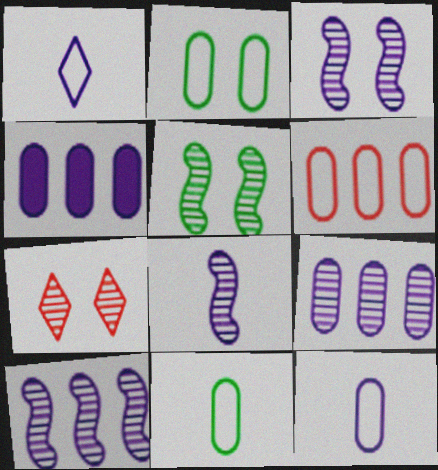[[1, 3, 4], 
[2, 6, 12], 
[3, 8, 10]]